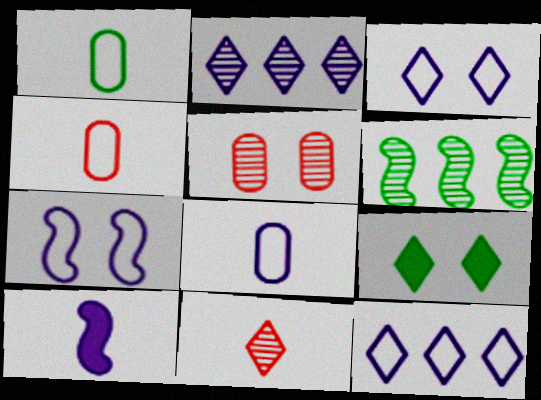[[1, 4, 8], 
[1, 6, 9], 
[1, 10, 11], 
[5, 7, 9], 
[7, 8, 12], 
[9, 11, 12]]